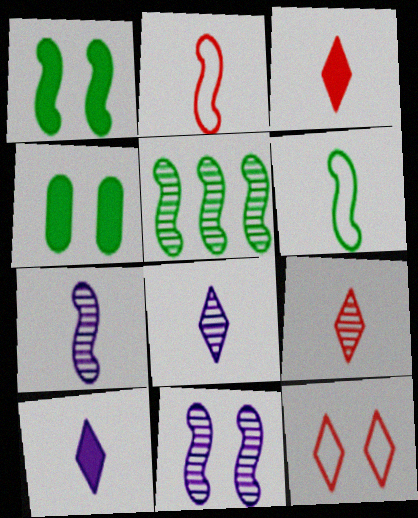[[1, 5, 6], 
[4, 11, 12]]